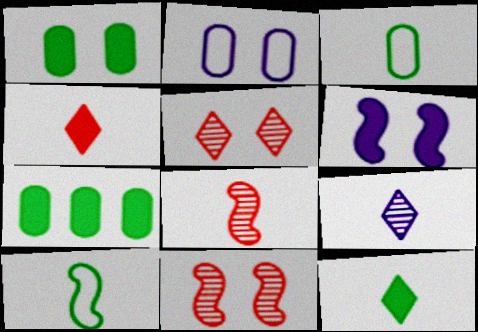[[4, 6, 7]]